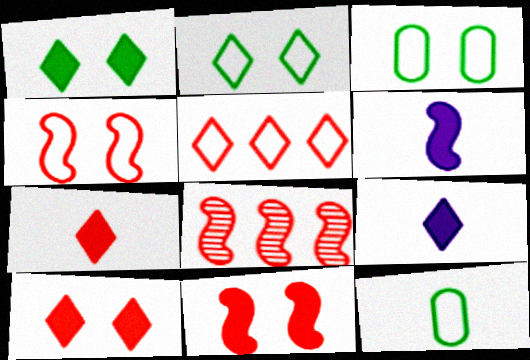[[3, 8, 9]]